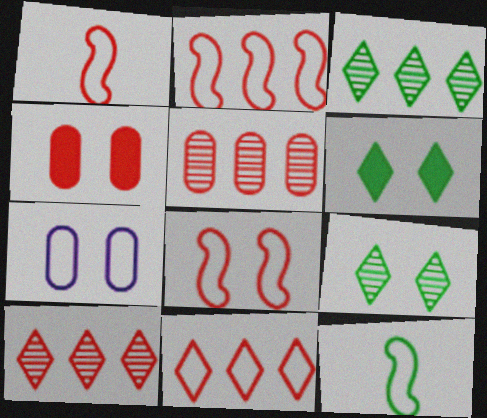[[1, 2, 8], 
[1, 4, 10], 
[7, 11, 12]]